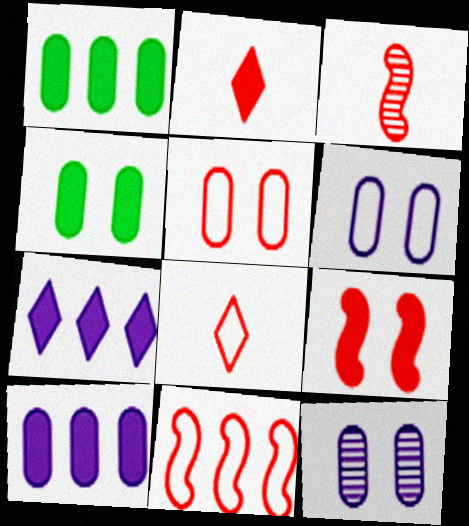[[3, 9, 11], 
[4, 5, 12], 
[5, 8, 11]]